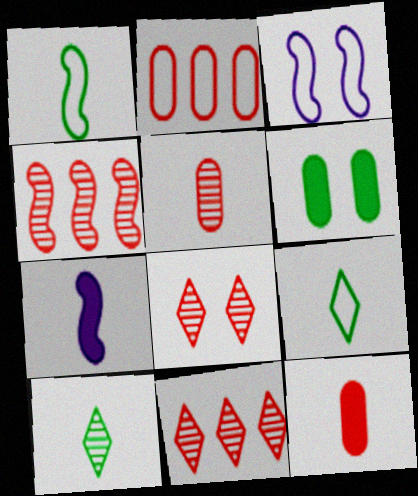[[2, 3, 9], 
[3, 6, 8], 
[4, 5, 8], 
[5, 7, 9]]